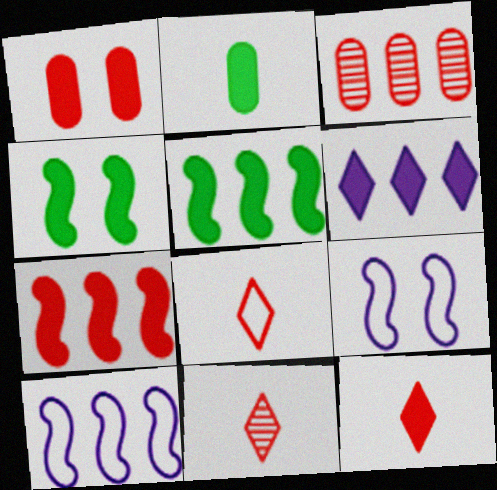[[1, 7, 12], 
[8, 11, 12]]